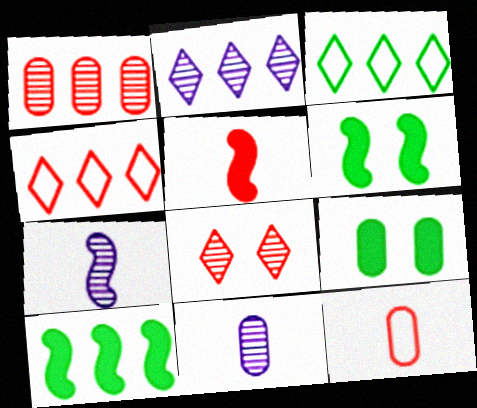[[2, 6, 12], 
[4, 6, 11], 
[4, 7, 9]]